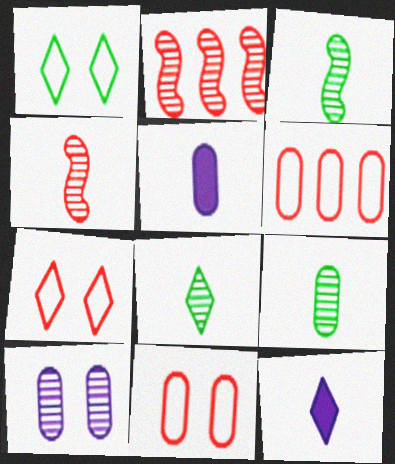[[1, 2, 5], 
[2, 8, 10], 
[3, 8, 9]]